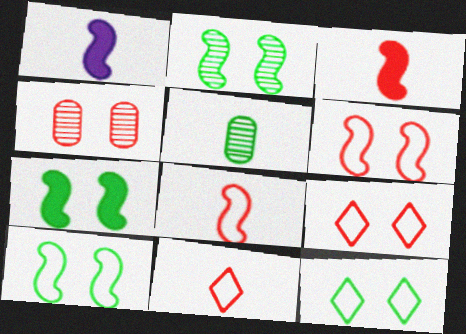[[1, 5, 11], 
[2, 7, 10]]